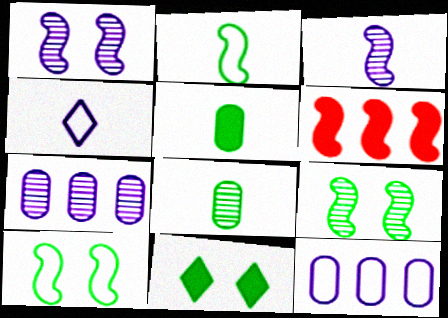[[1, 2, 6], 
[3, 6, 10]]